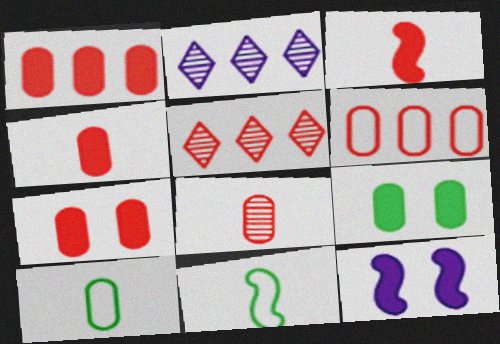[[1, 4, 7], 
[2, 7, 11], 
[5, 10, 12], 
[6, 7, 8]]